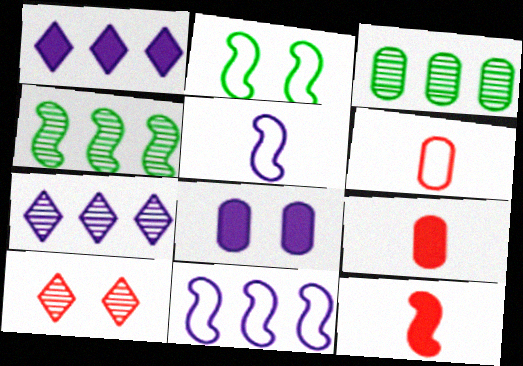[[2, 7, 9], 
[2, 8, 10], 
[3, 6, 8], 
[5, 7, 8]]